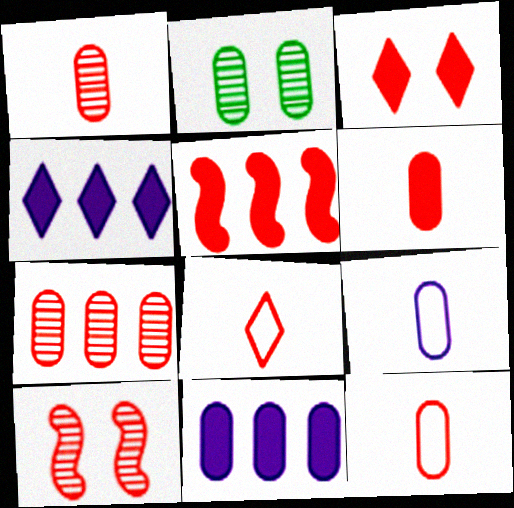[[1, 6, 12], 
[2, 11, 12], 
[3, 5, 6]]